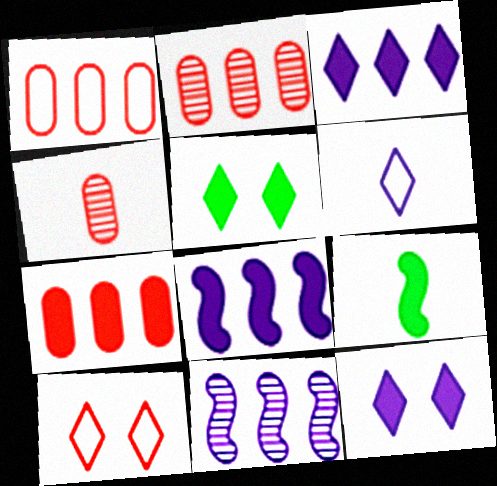[[1, 2, 7], 
[4, 6, 9], 
[7, 9, 12]]